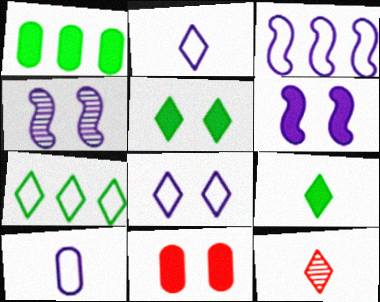[[2, 9, 12], 
[3, 8, 10], 
[5, 6, 11]]